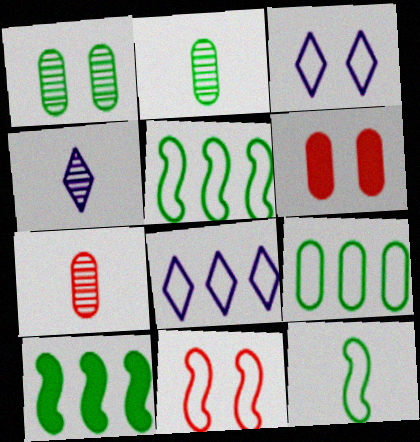[[3, 7, 10], 
[4, 5, 6]]